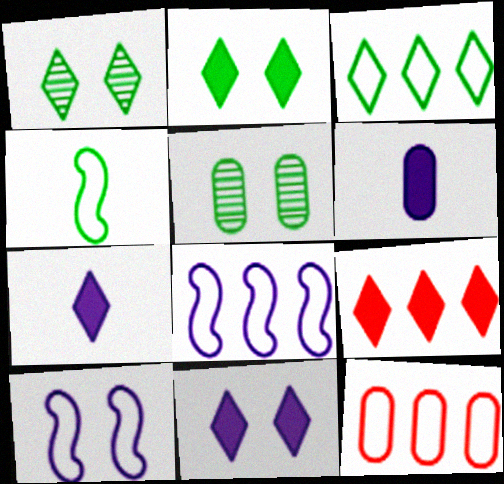[[2, 7, 9], 
[3, 8, 12], 
[5, 6, 12]]